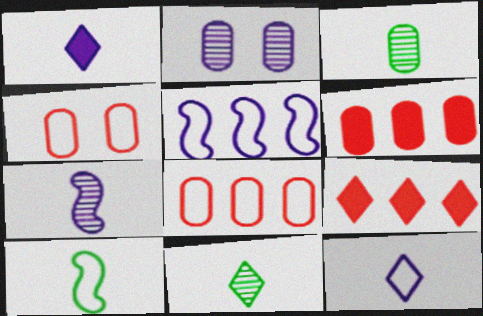[[1, 2, 5], 
[2, 9, 10]]